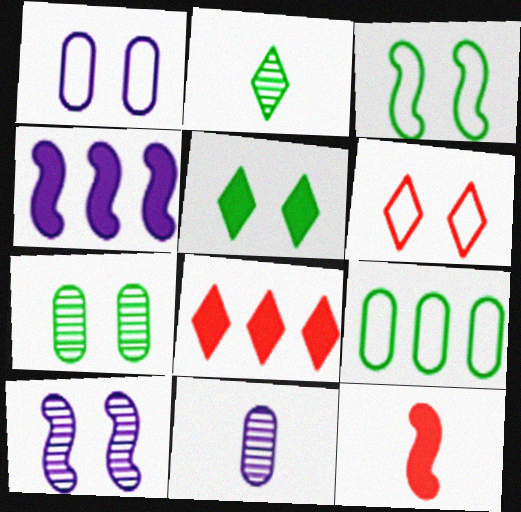[[1, 3, 6], 
[3, 5, 7], 
[3, 8, 11]]